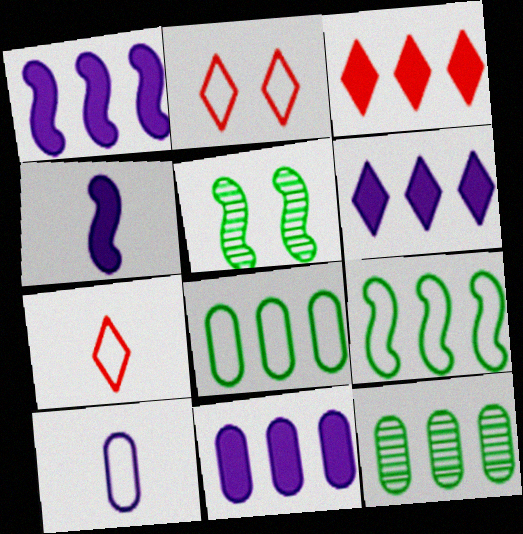[[1, 6, 11], 
[2, 4, 12], 
[2, 9, 10], 
[3, 5, 10], 
[5, 7, 11]]